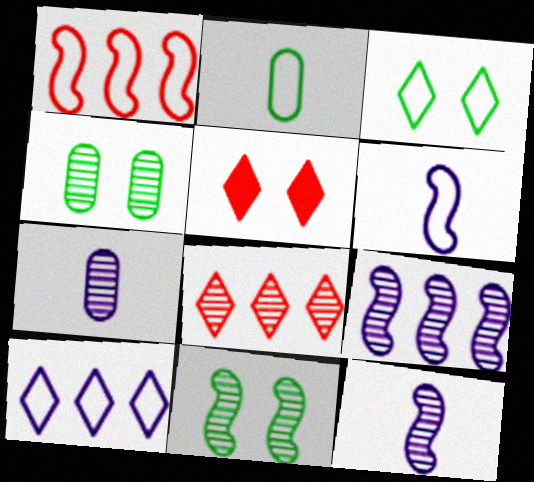[[2, 5, 9], 
[4, 8, 12], 
[7, 8, 11]]